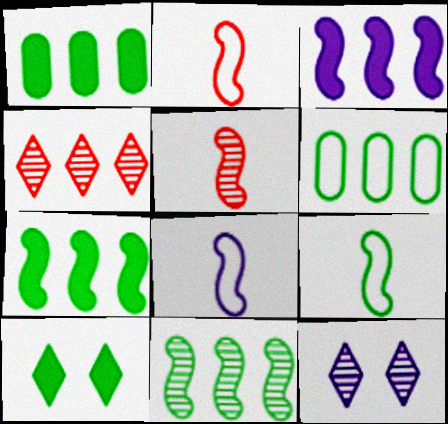[[1, 2, 12], 
[2, 8, 9], 
[3, 4, 6]]